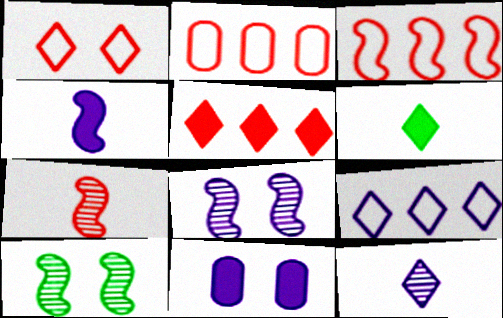[[1, 10, 11], 
[2, 6, 8], 
[3, 4, 10]]